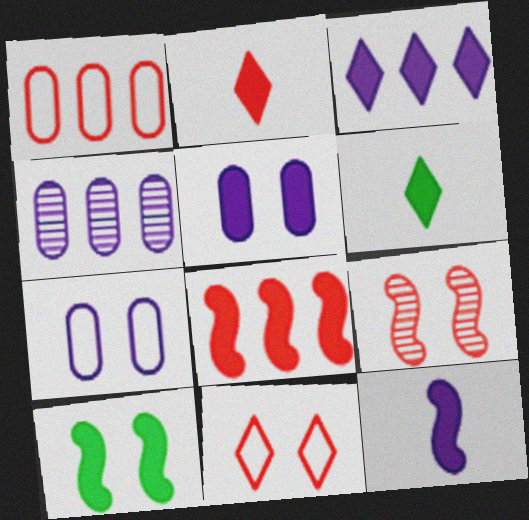[[1, 2, 9], 
[3, 5, 12], 
[5, 6, 8], 
[8, 10, 12]]